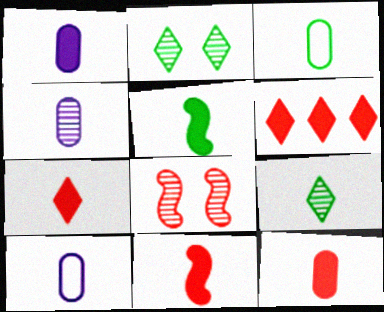[[1, 4, 10], 
[1, 5, 7], 
[3, 4, 12], 
[3, 5, 9], 
[7, 11, 12], 
[9, 10, 11]]